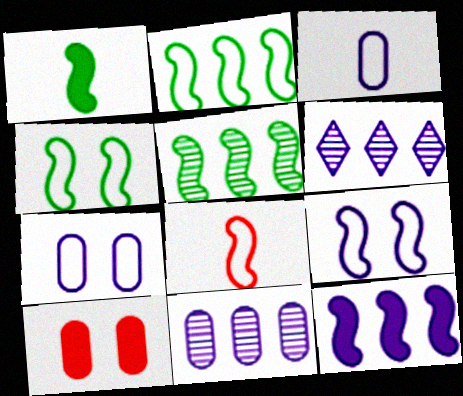[[1, 4, 5], 
[2, 8, 9]]